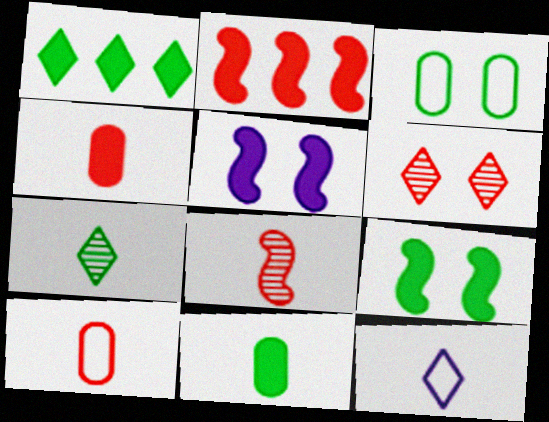[[1, 4, 5], 
[1, 6, 12], 
[1, 9, 11], 
[2, 6, 10], 
[3, 5, 6], 
[8, 11, 12]]